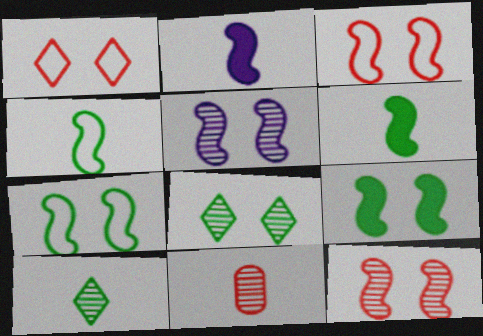[[3, 5, 9]]